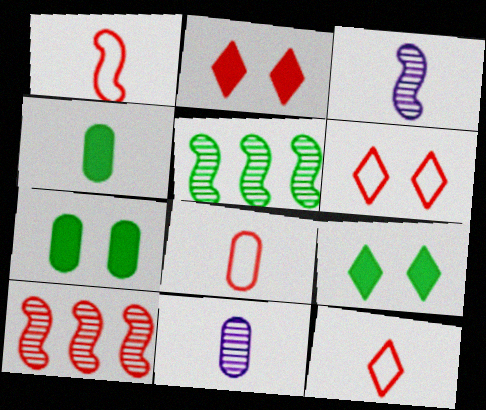[[1, 8, 12], 
[2, 8, 10], 
[3, 4, 12], 
[4, 8, 11]]